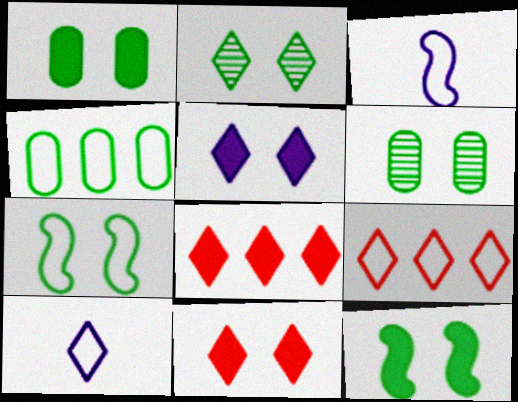[[1, 2, 7], 
[2, 8, 10], 
[3, 6, 8]]